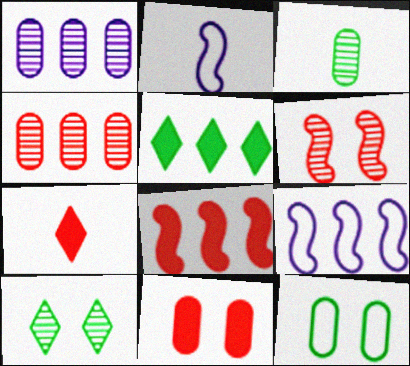[[2, 3, 7], 
[4, 5, 9], 
[7, 8, 11]]